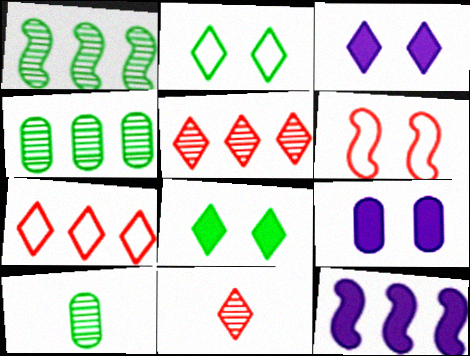[[4, 7, 12]]